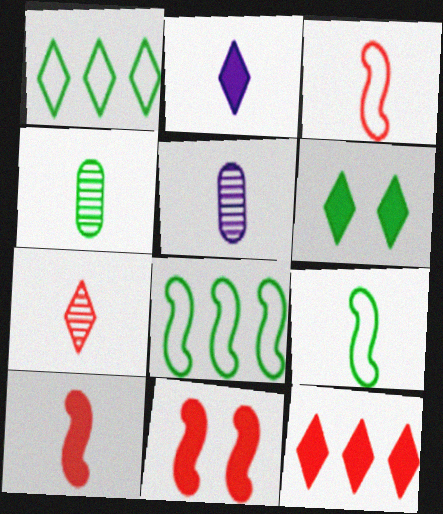[[1, 5, 11], 
[2, 3, 4], 
[2, 6, 12], 
[4, 6, 8]]